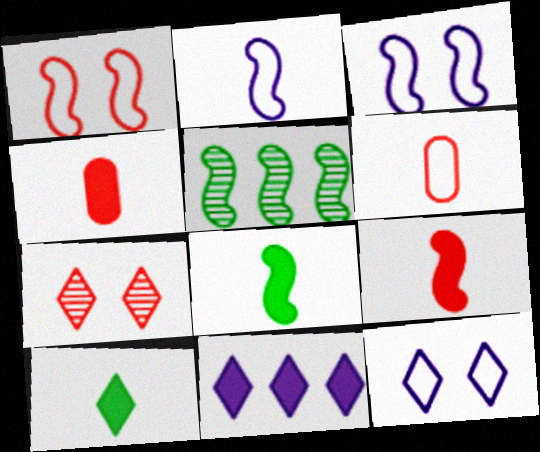[[3, 5, 9], 
[4, 5, 12]]